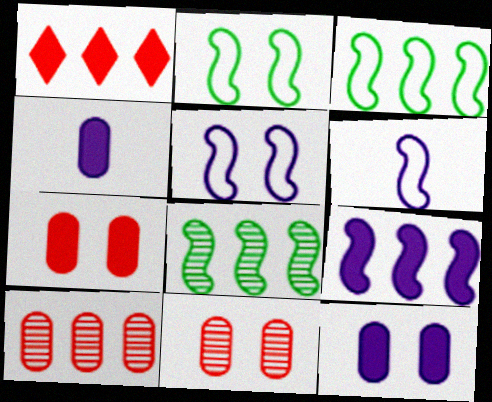[]